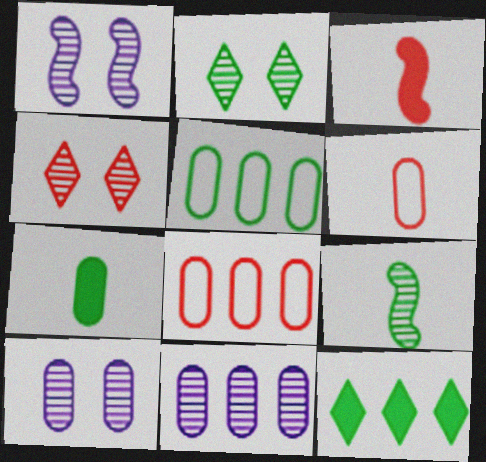[[1, 6, 12], 
[3, 4, 8], 
[4, 9, 11], 
[7, 8, 10]]